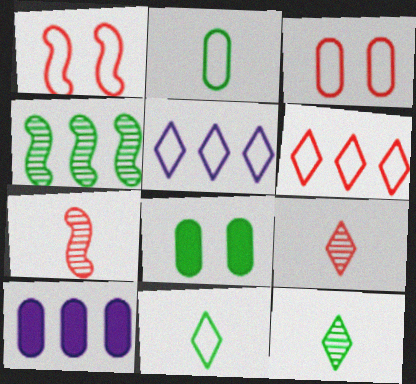[[1, 2, 5], 
[1, 10, 12], 
[4, 6, 10], 
[4, 8, 11], 
[5, 7, 8]]